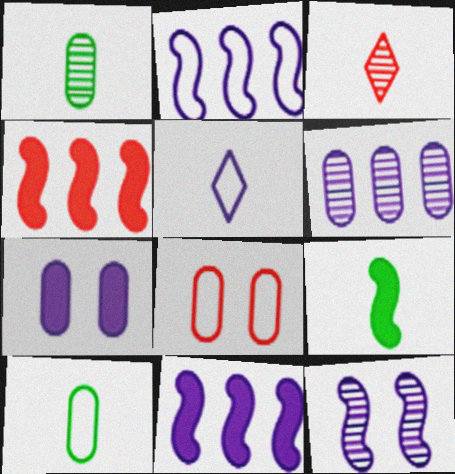[[3, 4, 8]]